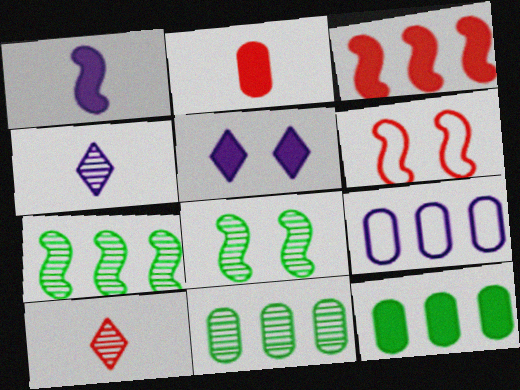[[1, 6, 7], 
[4, 6, 12]]